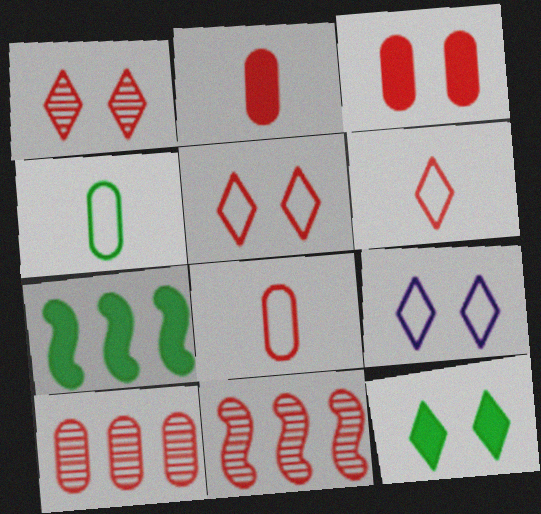[[1, 9, 12], 
[2, 5, 11], 
[3, 6, 11], 
[3, 8, 10]]